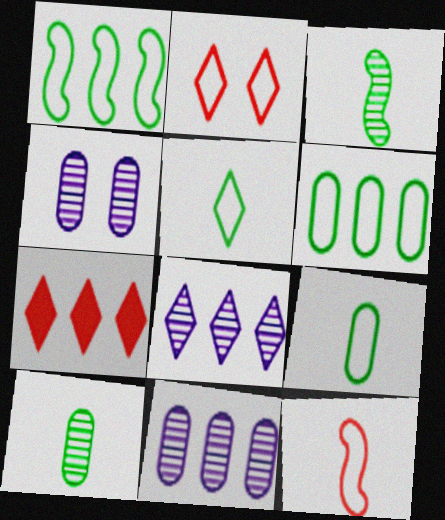[[1, 7, 11]]